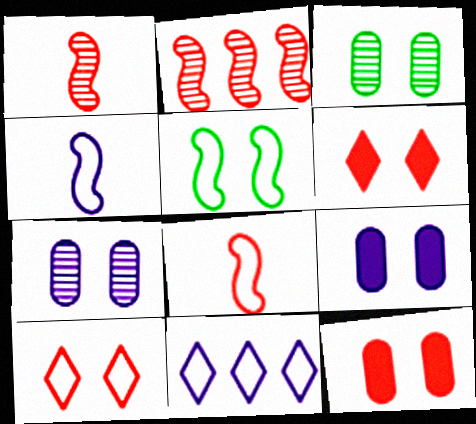[[5, 6, 7]]